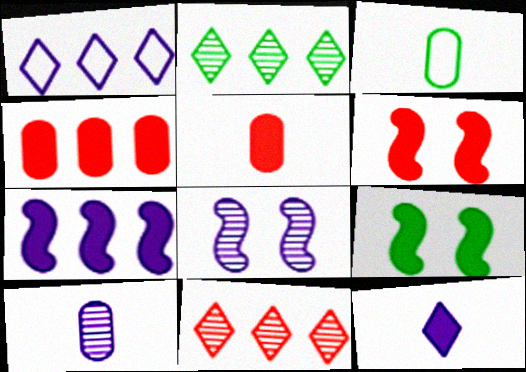[[2, 3, 9], 
[3, 5, 10], 
[4, 9, 12]]